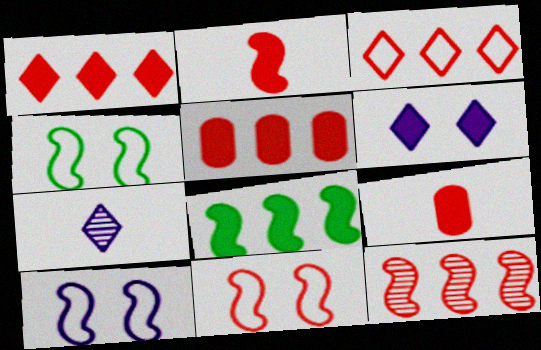[[2, 11, 12], 
[3, 5, 12], 
[4, 5, 7], 
[4, 10, 11], 
[6, 8, 9]]